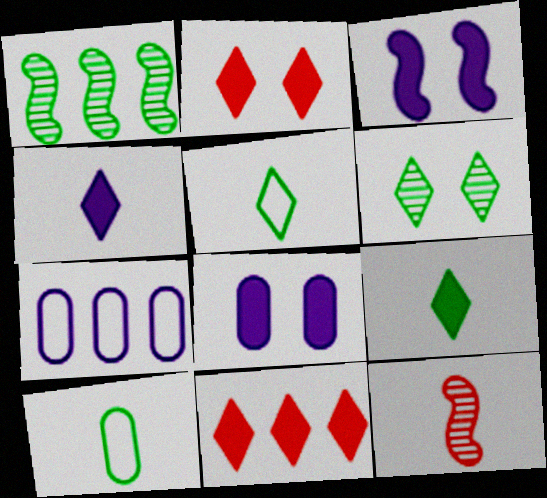[[1, 7, 11], 
[4, 10, 12]]